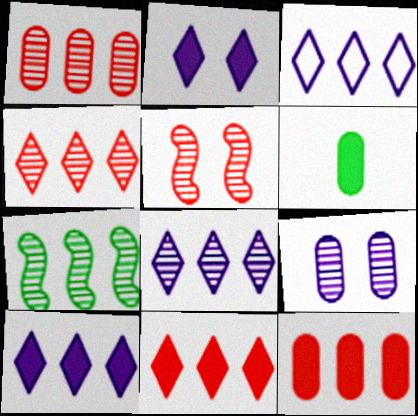[[1, 7, 8], 
[3, 5, 6], 
[3, 7, 12], 
[3, 8, 10]]